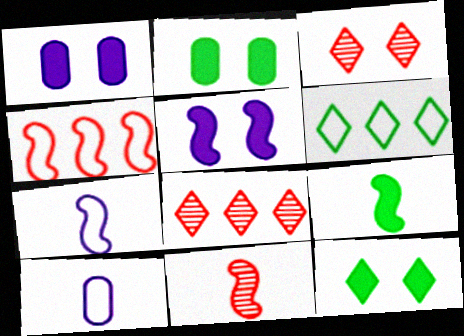[[1, 6, 11], 
[2, 7, 8], 
[7, 9, 11]]